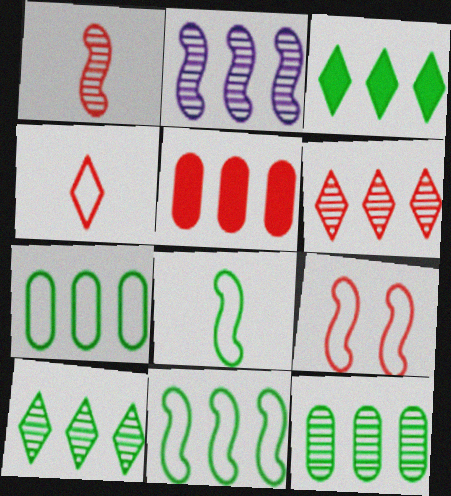[[2, 6, 12], 
[3, 11, 12]]